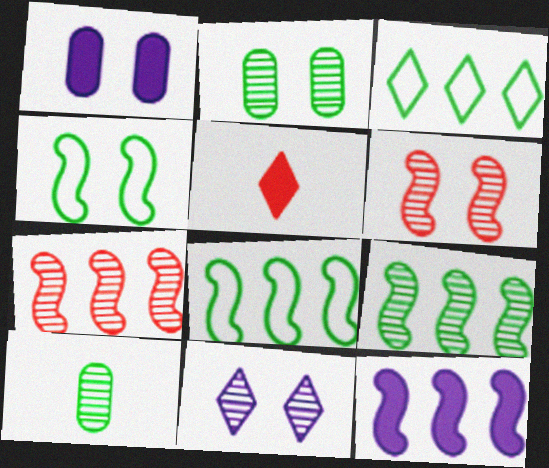[[2, 6, 11], 
[3, 5, 11], 
[7, 8, 12], 
[7, 10, 11]]